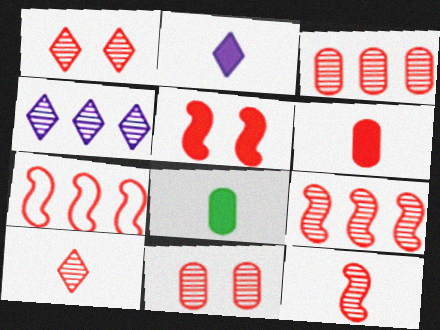[[1, 3, 12], 
[1, 6, 7], 
[5, 7, 12], 
[9, 10, 11]]